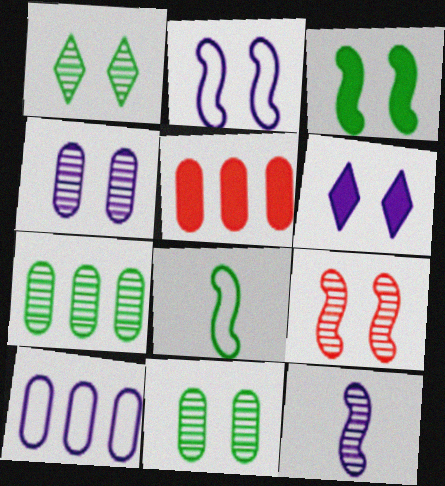[[1, 4, 9], 
[2, 3, 9], 
[2, 4, 6], 
[5, 7, 10], 
[6, 10, 12]]